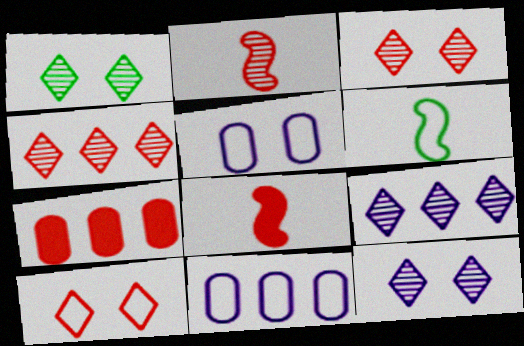[[1, 3, 12], 
[1, 8, 11], 
[2, 7, 10], 
[6, 7, 12], 
[6, 10, 11]]